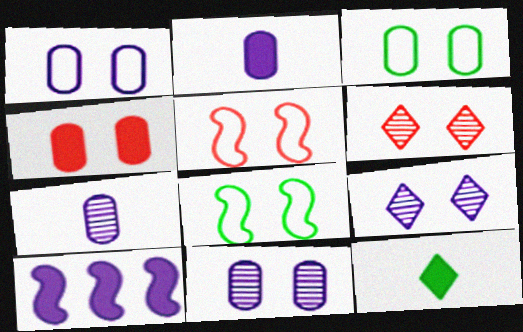[[3, 4, 11], 
[4, 5, 6], 
[4, 8, 9], 
[4, 10, 12]]